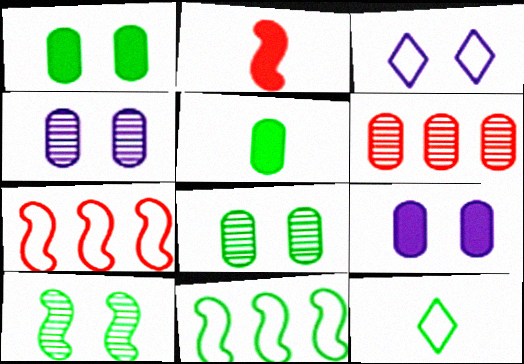[]